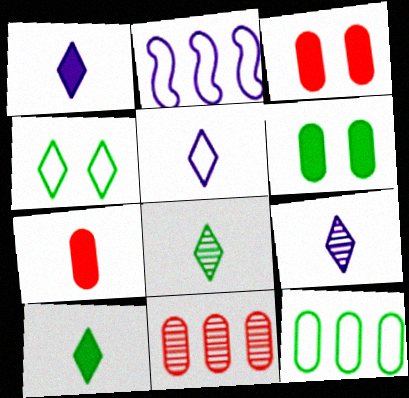[[1, 5, 9], 
[2, 3, 8]]